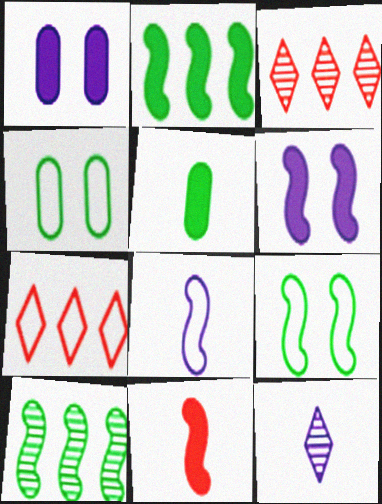[[2, 6, 11], 
[4, 7, 8]]